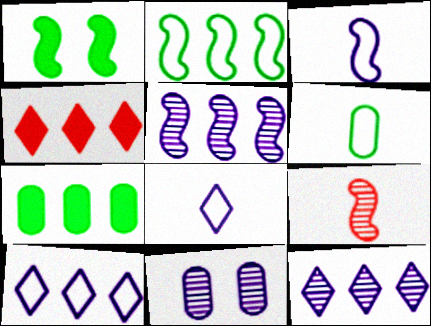[]